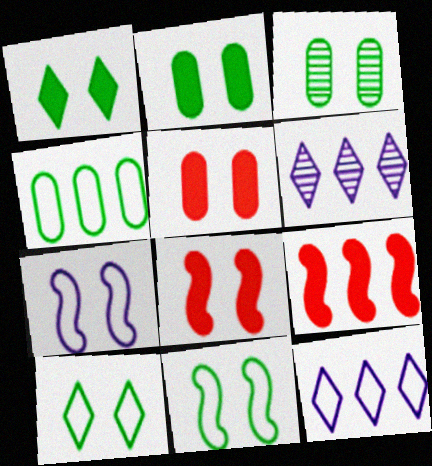[[1, 3, 11], 
[4, 6, 9]]